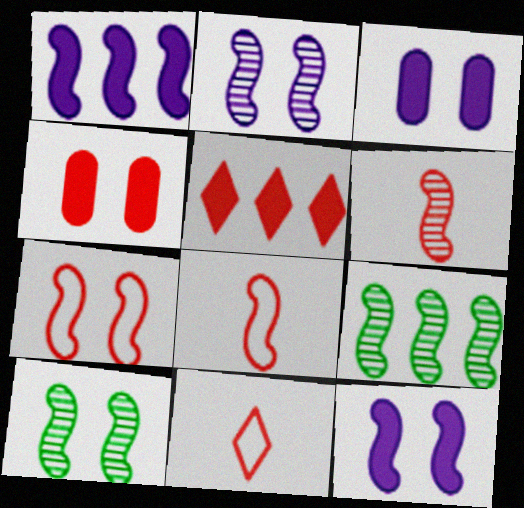[[1, 8, 10], 
[2, 6, 9], 
[3, 9, 11], 
[7, 10, 12], 
[8, 9, 12]]